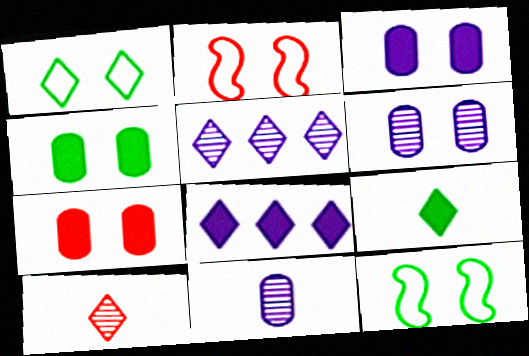[[1, 8, 10], 
[3, 4, 7]]